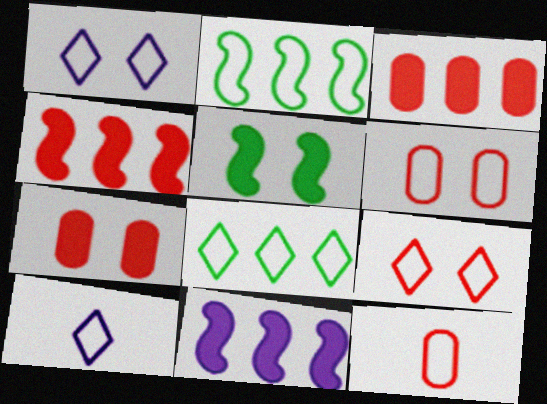[[1, 2, 12], 
[2, 6, 10], 
[8, 9, 10]]